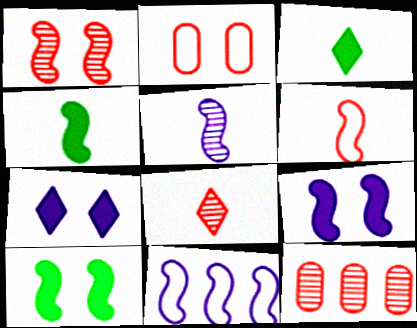[[1, 4, 11], 
[1, 8, 12], 
[4, 5, 6], 
[5, 9, 11]]